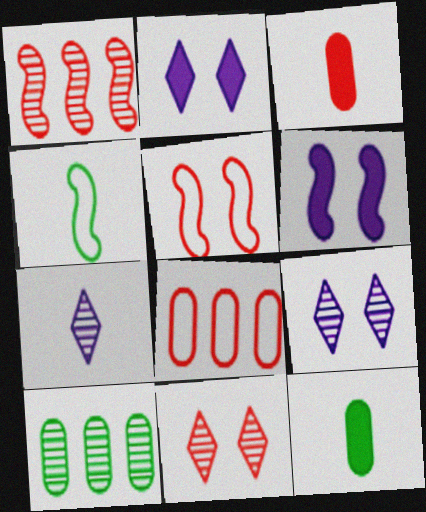[[1, 4, 6], 
[3, 4, 7]]